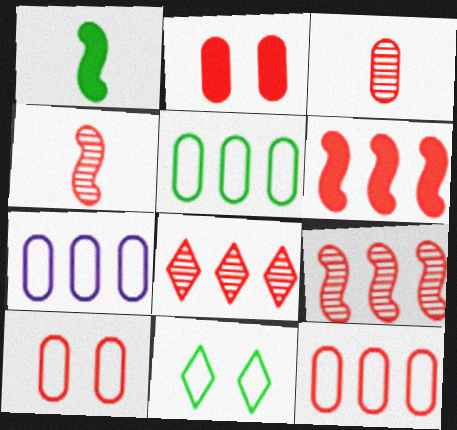[[2, 3, 12], 
[5, 7, 12], 
[6, 8, 12]]